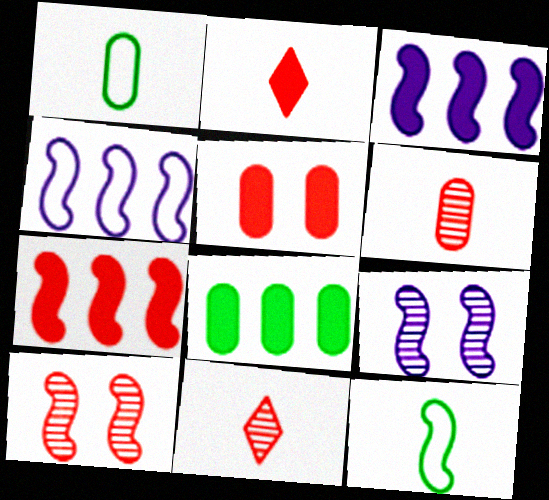[[2, 5, 7], 
[3, 10, 12], 
[7, 9, 12]]